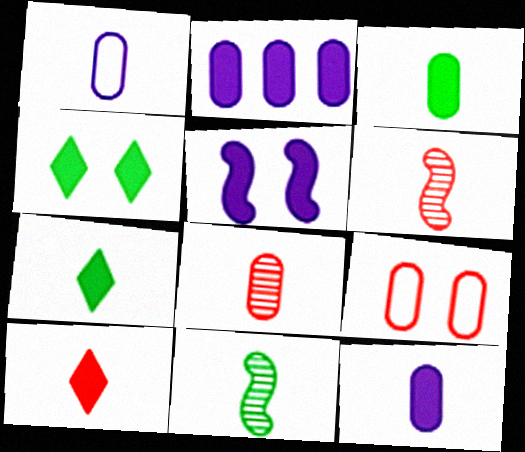[[1, 3, 8], 
[1, 6, 7], 
[1, 10, 11]]